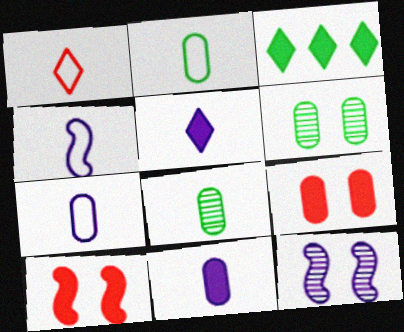[[1, 2, 4], 
[3, 10, 11]]